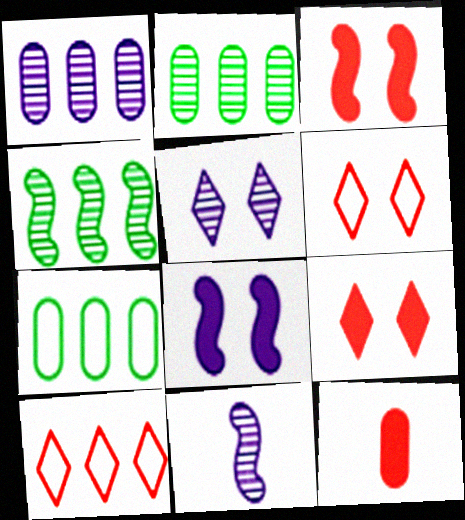[[1, 5, 11], 
[7, 9, 11]]